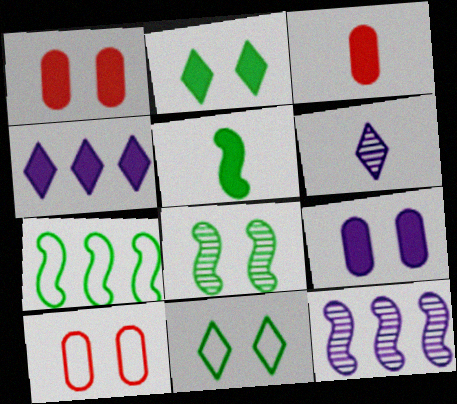[[1, 4, 5], 
[1, 6, 7], 
[3, 11, 12], 
[5, 7, 8]]